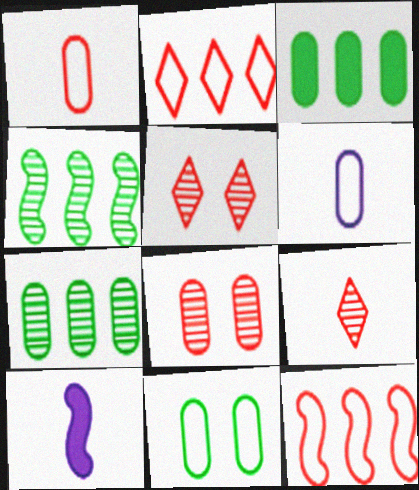[[3, 6, 8]]